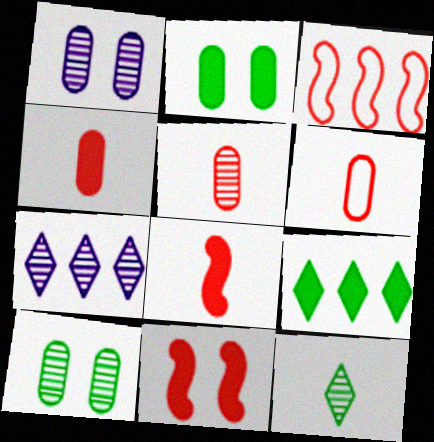[[4, 5, 6]]